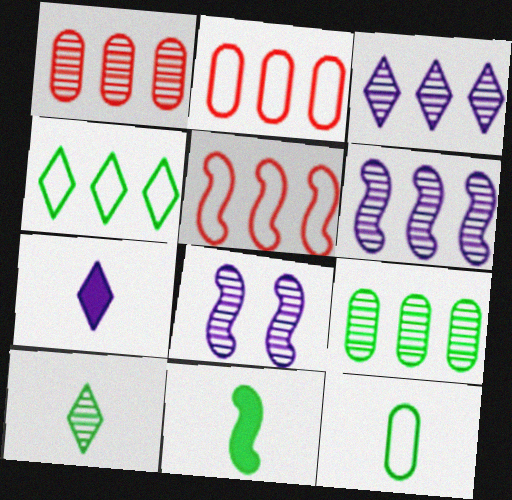[[1, 8, 10], 
[5, 8, 11], 
[10, 11, 12]]